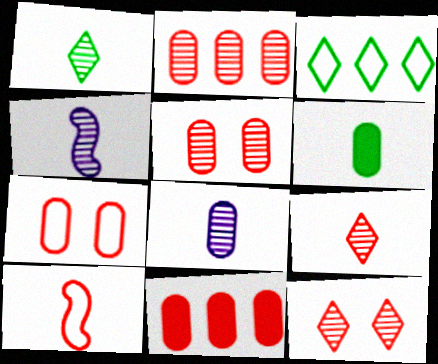[[10, 11, 12]]